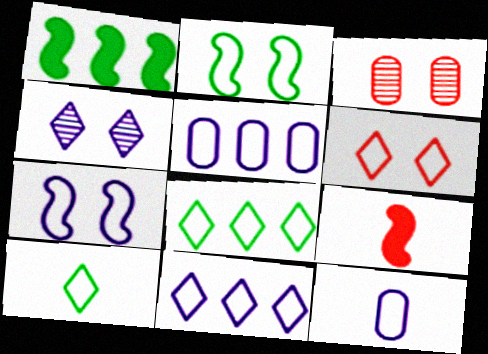[[6, 10, 11], 
[7, 11, 12]]